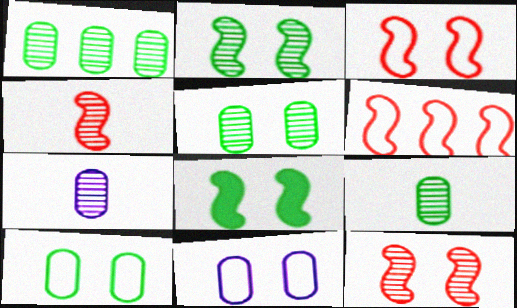[[1, 5, 9]]